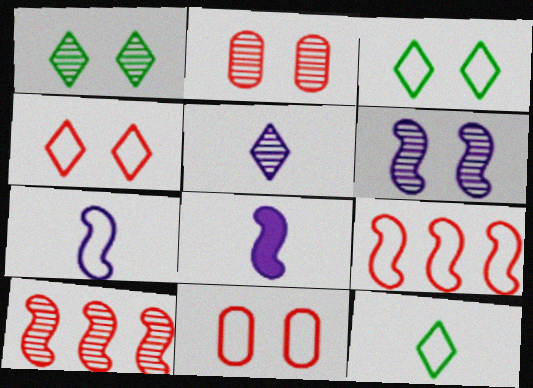[[1, 2, 6]]